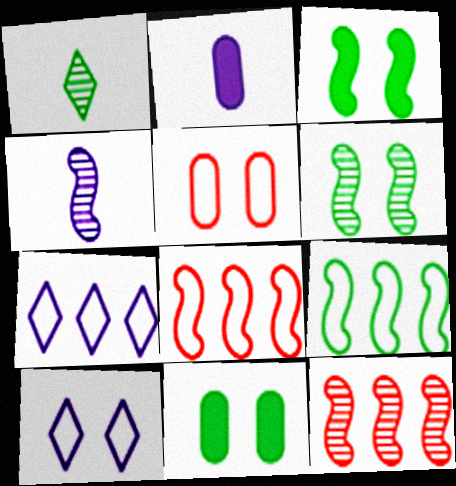[[1, 9, 11], 
[3, 4, 8], 
[4, 6, 12]]